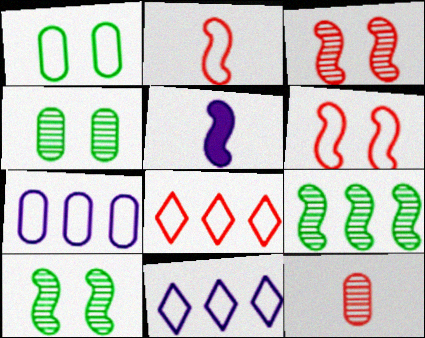[[1, 2, 11], 
[4, 5, 8], 
[5, 6, 9]]